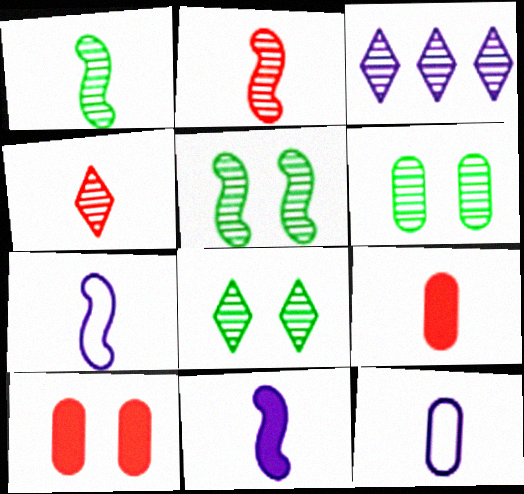[[2, 3, 6], 
[3, 4, 8], 
[5, 6, 8]]